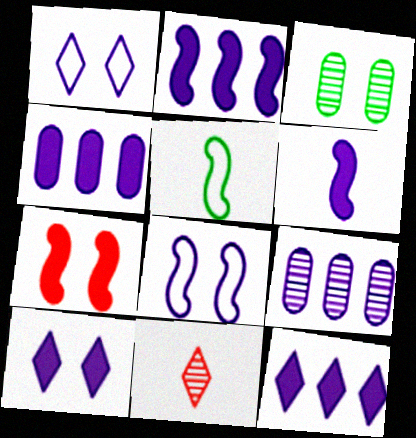[[1, 3, 7], 
[1, 6, 9], 
[2, 4, 12], 
[4, 6, 10]]